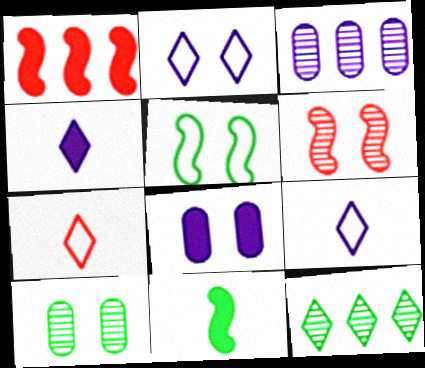[[1, 9, 10]]